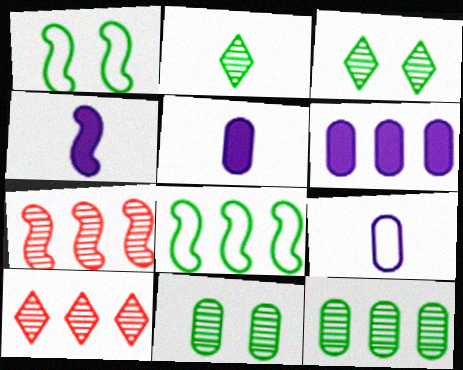[[1, 4, 7], 
[1, 5, 10], 
[6, 8, 10]]